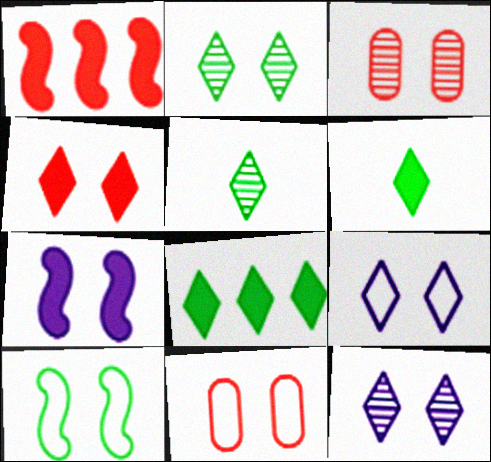[[2, 4, 9], 
[2, 7, 11], 
[9, 10, 11]]